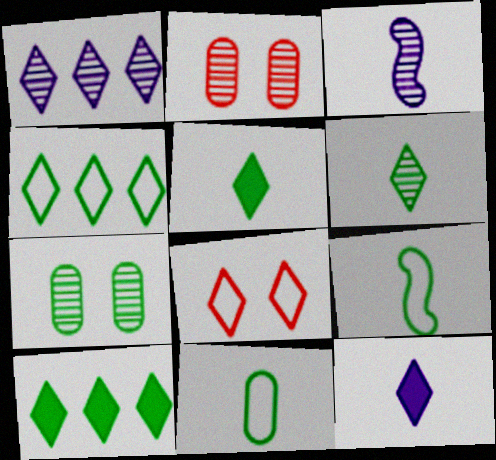[[1, 5, 8], 
[7, 9, 10]]